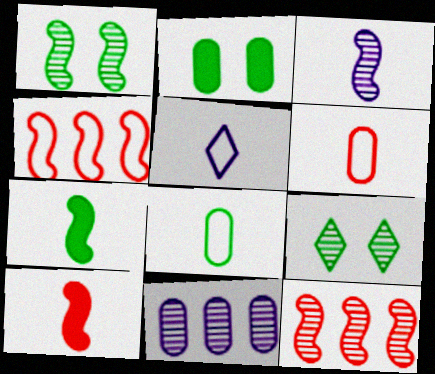[[1, 3, 12], 
[2, 5, 12], 
[2, 6, 11]]